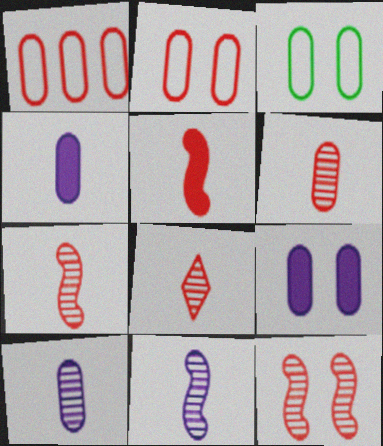[[6, 7, 8]]